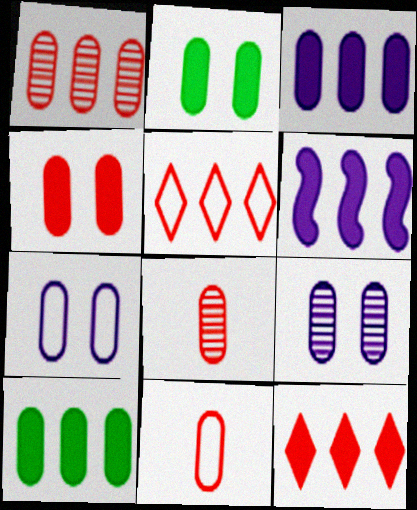[[1, 4, 11], 
[6, 10, 12], 
[7, 8, 10], 
[9, 10, 11]]